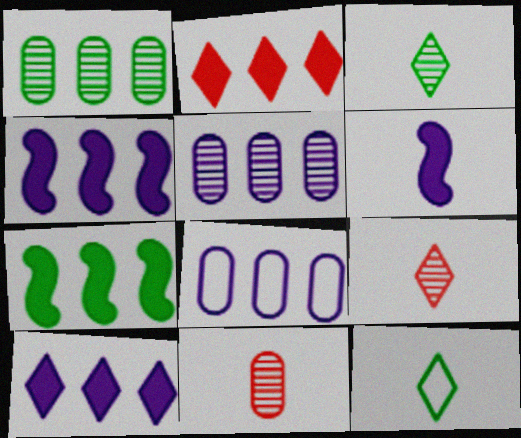[[6, 11, 12]]